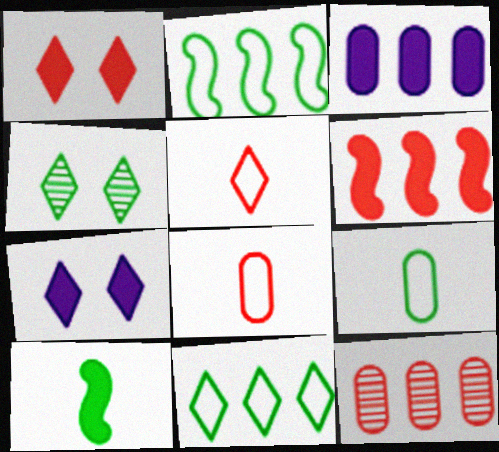[[1, 3, 10]]